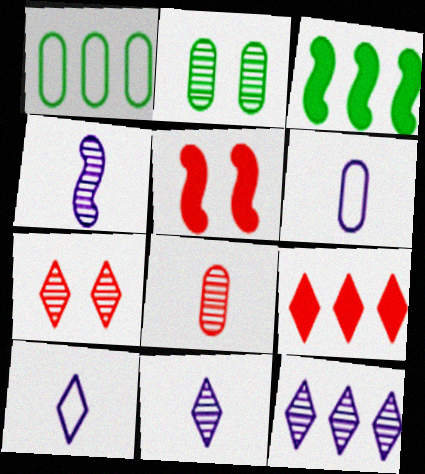[[1, 5, 11], 
[3, 6, 7]]